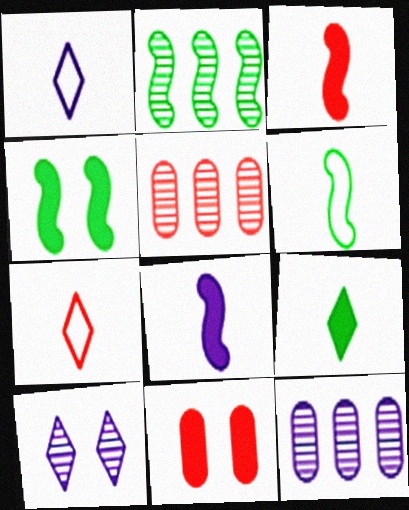[[1, 2, 11], 
[1, 4, 5], 
[2, 4, 6], 
[4, 7, 12]]